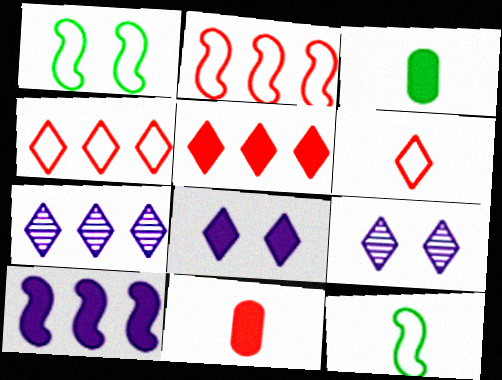[[1, 7, 11], 
[2, 3, 9]]